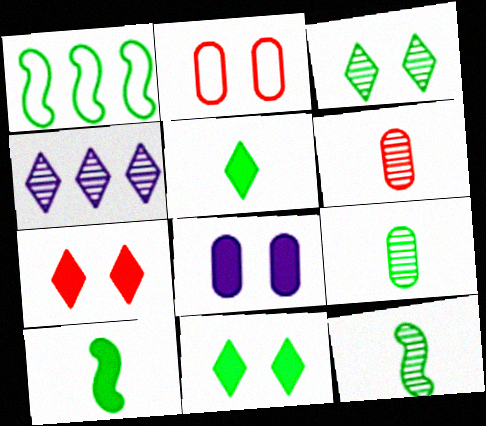[[1, 9, 11], 
[2, 4, 10]]